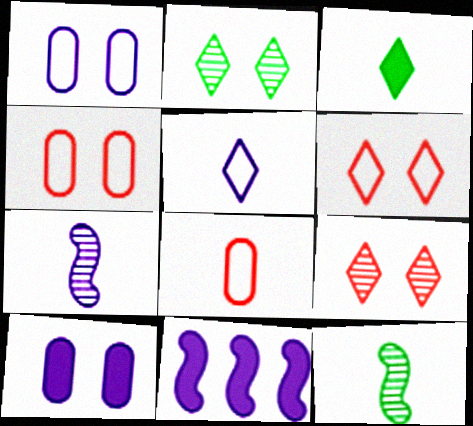[[2, 8, 11], 
[3, 7, 8]]